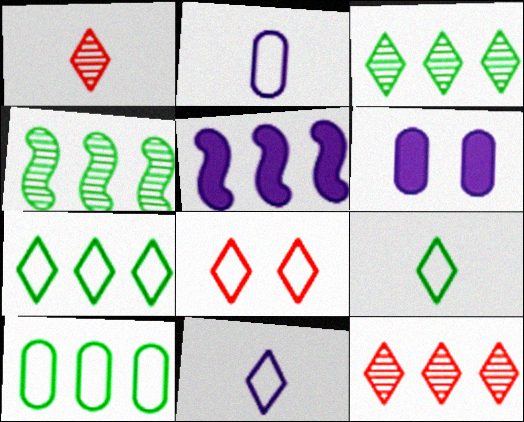[[5, 10, 12], 
[7, 8, 11]]